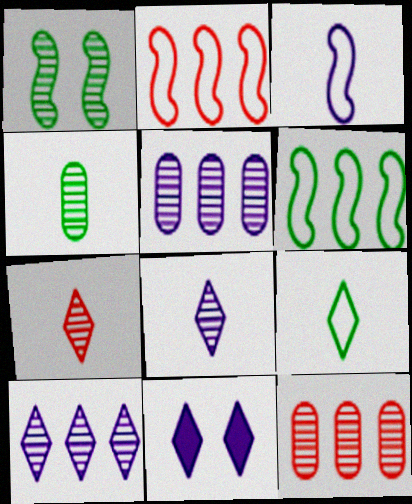[[1, 5, 7], 
[1, 8, 12], 
[2, 4, 11], 
[3, 5, 11]]